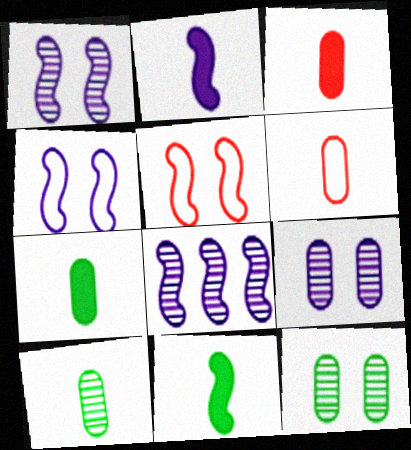[[2, 4, 8], 
[5, 8, 11]]